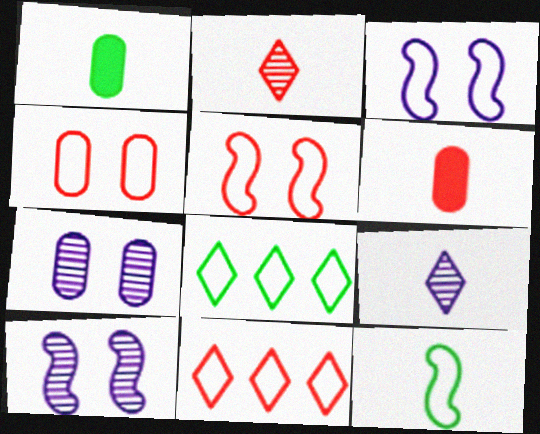[[1, 10, 11], 
[6, 8, 10], 
[6, 9, 12]]